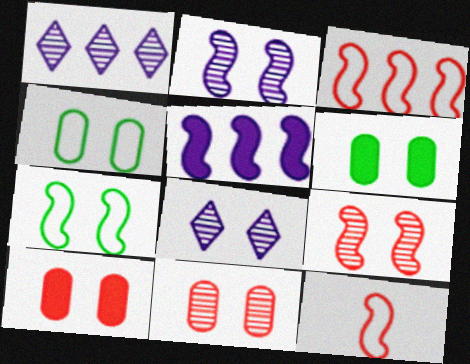[[1, 6, 12], 
[7, 8, 10]]